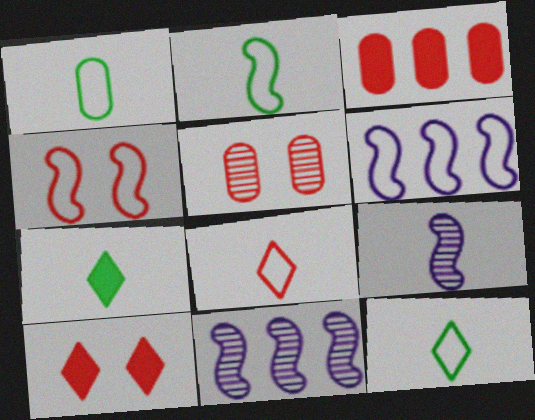[[1, 2, 12], 
[1, 10, 11], 
[2, 4, 6], 
[4, 5, 10], 
[5, 6, 7]]